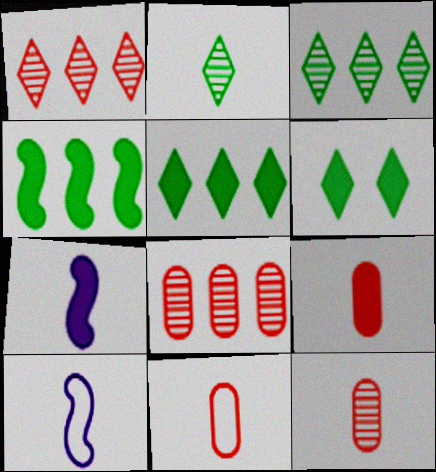[[2, 7, 11], 
[2, 9, 10], 
[6, 8, 10], 
[9, 11, 12]]